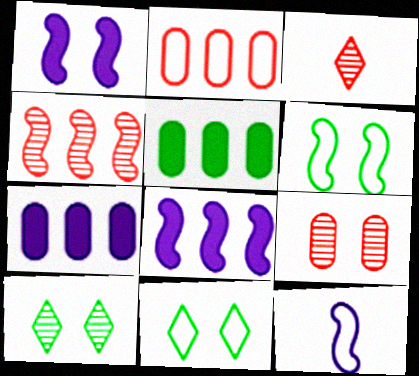[[1, 9, 11], 
[2, 11, 12], 
[3, 4, 9], 
[3, 6, 7]]